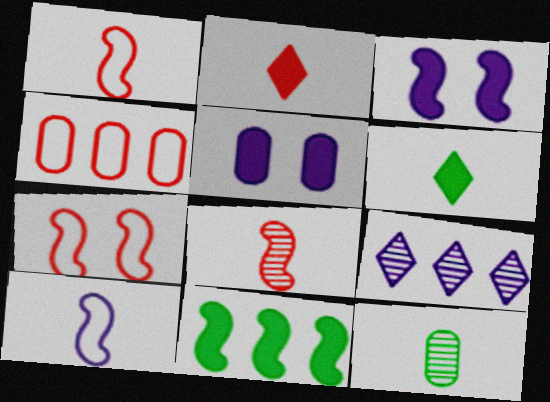[[2, 5, 11], 
[2, 10, 12], 
[4, 5, 12], 
[4, 9, 11], 
[5, 9, 10]]